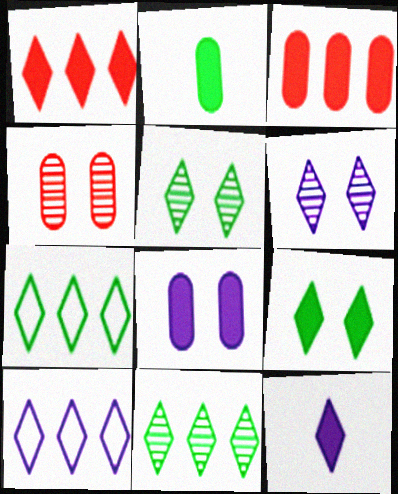[[1, 9, 12], 
[1, 10, 11], 
[2, 3, 8], 
[6, 10, 12]]